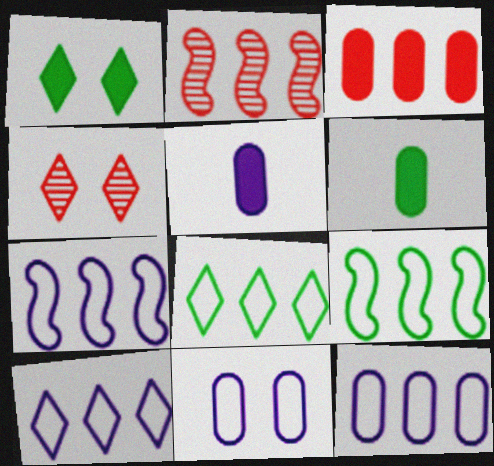[[4, 5, 9], 
[4, 6, 7], 
[7, 10, 12]]